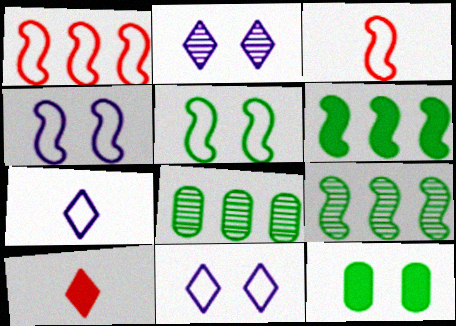[[4, 8, 10]]